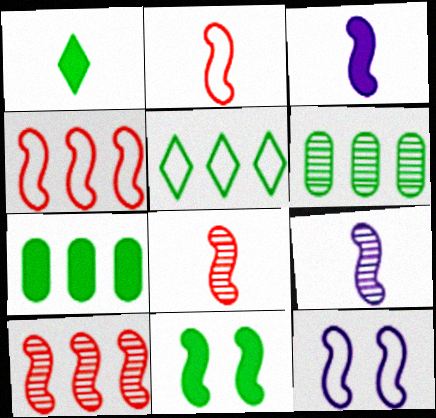[[1, 7, 11], 
[4, 9, 11]]